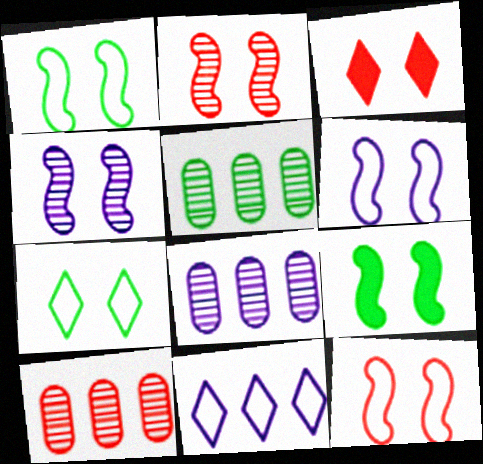[[1, 6, 12], 
[2, 6, 9], 
[4, 9, 12], 
[5, 8, 10]]